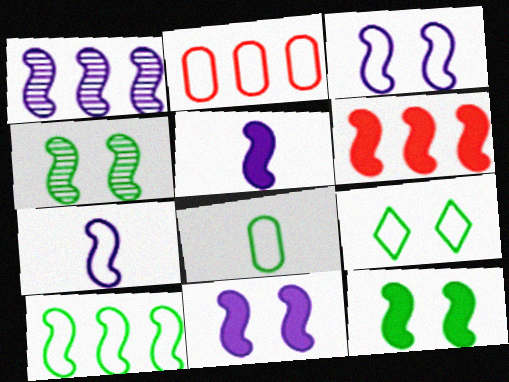[[1, 3, 5], 
[1, 6, 10], 
[1, 7, 11], 
[2, 7, 9], 
[4, 6, 7], 
[5, 6, 12], 
[8, 9, 10]]